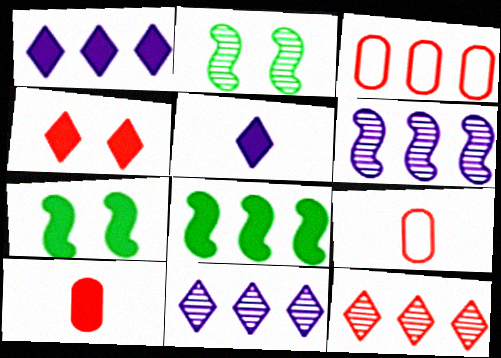[[1, 2, 9], 
[1, 7, 10], 
[2, 3, 5], 
[3, 8, 11], 
[7, 9, 11]]